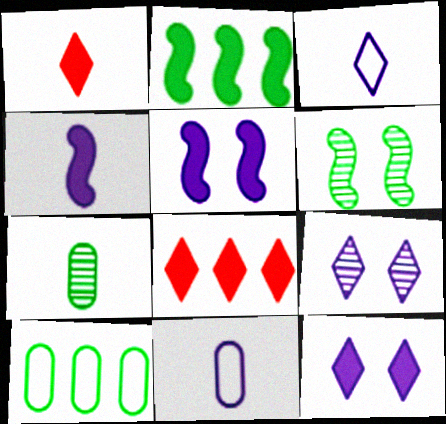[[6, 8, 11]]